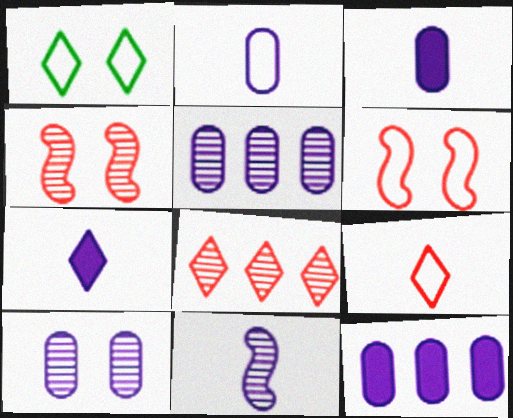[[1, 7, 8], 
[2, 7, 11], 
[2, 10, 12]]